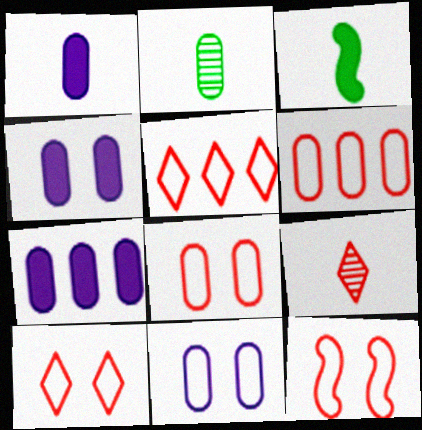[[1, 4, 7], 
[2, 4, 6], 
[2, 7, 8], 
[8, 10, 12]]